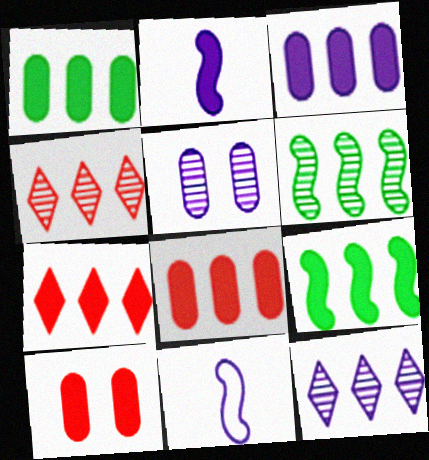[[1, 3, 8], 
[3, 7, 9]]